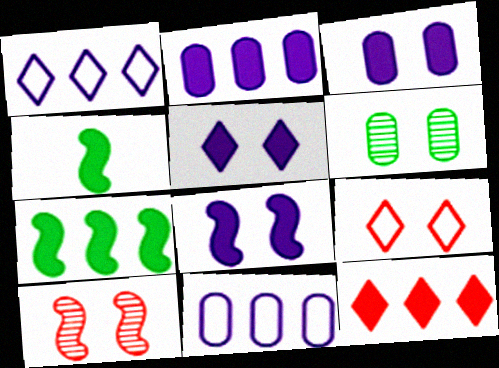[[2, 7, 12], 
[3, 4, 12], 
[3, 5, 8], 
[6, 8, 9]]